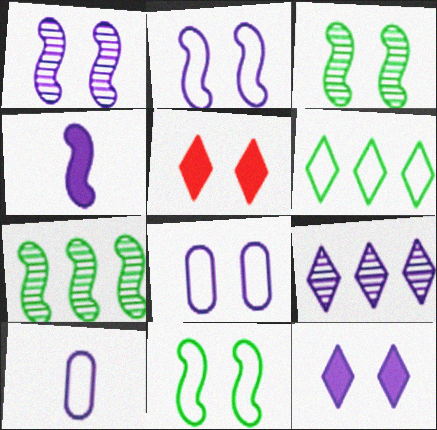[[1, 8, 12], 
[3, 5, 8], 
[4, 8, 9], 
[5, 7, 10]]